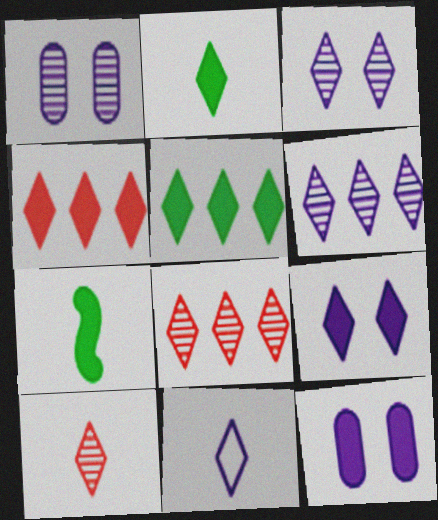[[2, 4, 9], 
[2, 10, 11], 
[4, 7, 12], 
[6, 9, 11]]